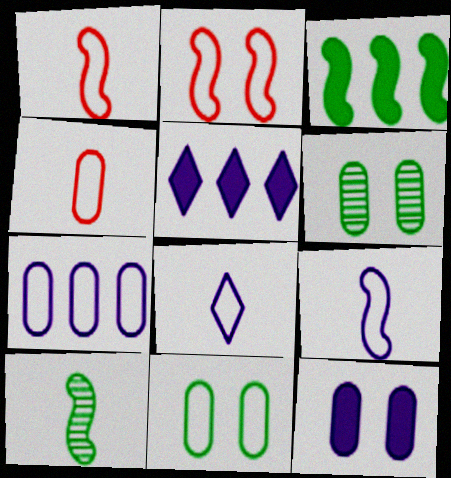[[1, 5, 6], 
[4, 7, 11]]